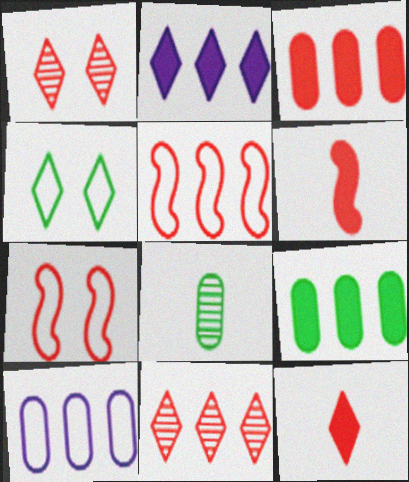[[2, 7, 8], 
[3, 5, 11]]